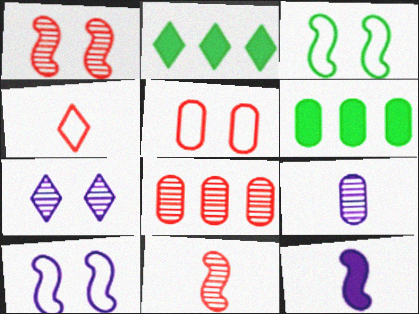[[2, 4, 7], 
[5, 6, 9]]